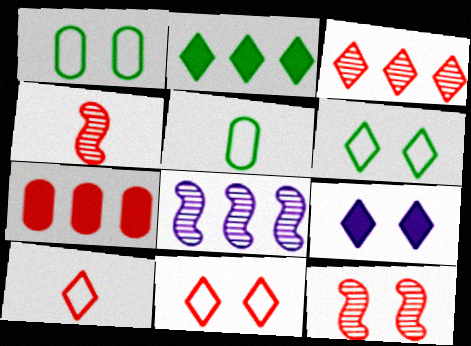[[1, 9, 12], 
[4, 7, 11], 
[7, 10, 12]]